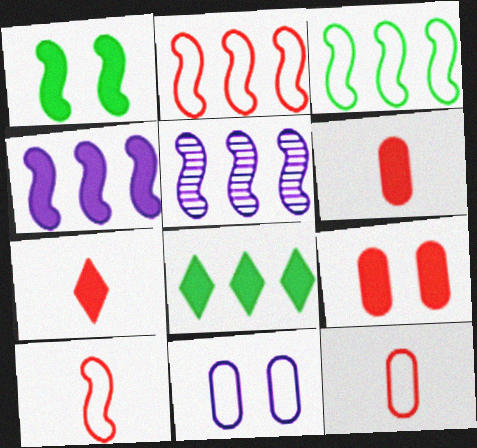[[1, 5, 10]]